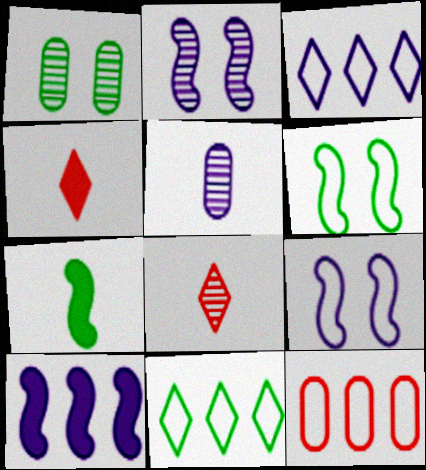[[1, 7, 11]]